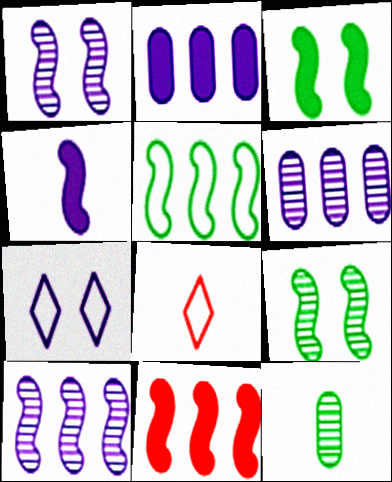[[2, 8, 9], 
[3, 4, 11], 
[3, 6, 8], 
[4, 6, 7], 
[4, 8, 12], 
[5, 10, 11], 
[7, 11, 12]]